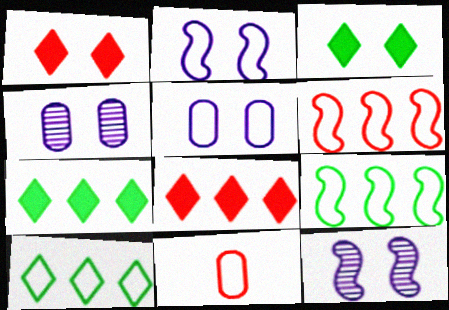[[2, 10, 11], 
[7, 11, 12]]